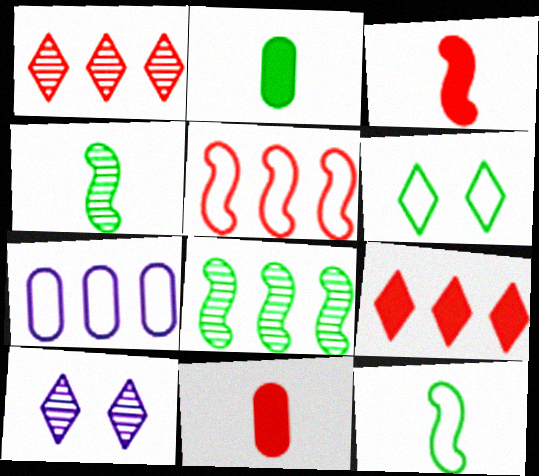[[2, 5, 10], 
[2, 6, 8], 
[7, 8, 9]]